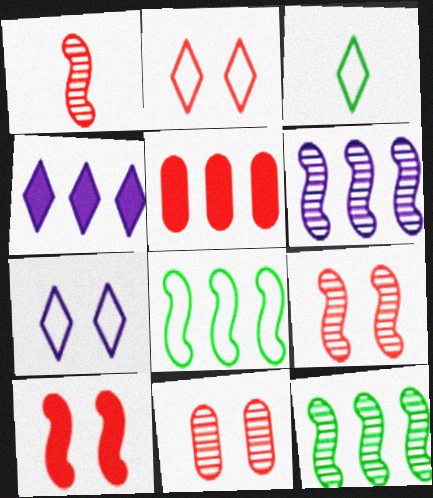[[1, 2, 5], 
[2, 10, 11]]